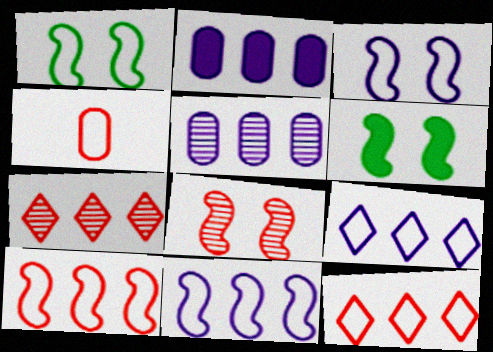[[1, 4, 9], 
[3, 6, 8]]